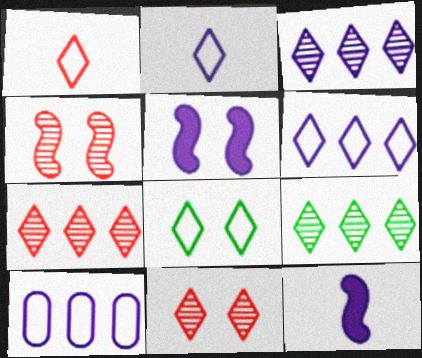[[1, 6, 8], 
[3, 7, 9]]